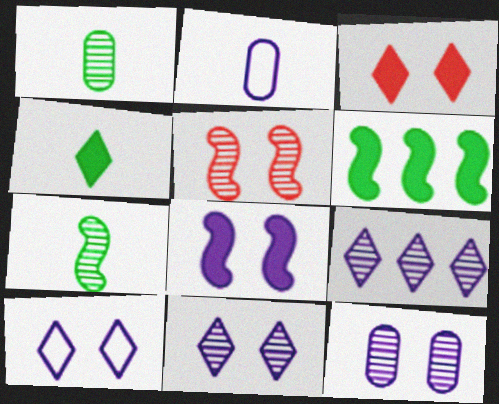[[1, 5, 9], 
[2, 8, 9], 
[8, 10, 12]]